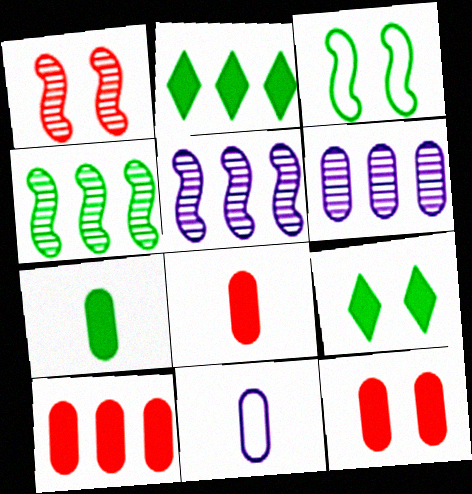[[1, 2, 11], 
[8, 10, 12]]